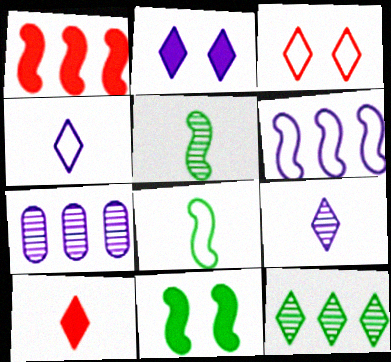[]